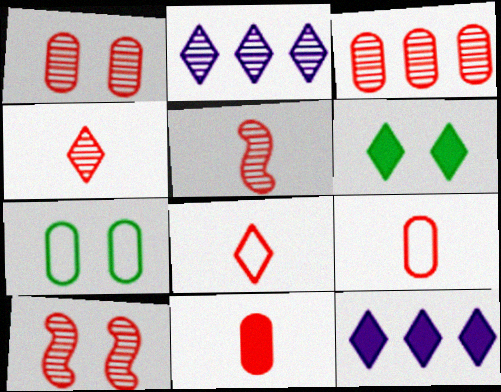[[2, 6, 8], 
[3, 4, 10], 
[5, 7, 12], 
[5, 8, 11]]